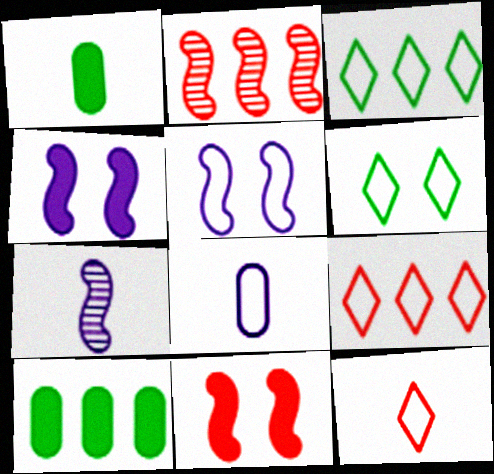[[1, 7, 12]]